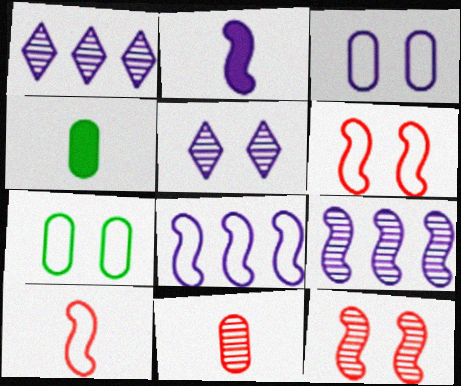[[1, 2, 3], 
[1, 4, 6]]